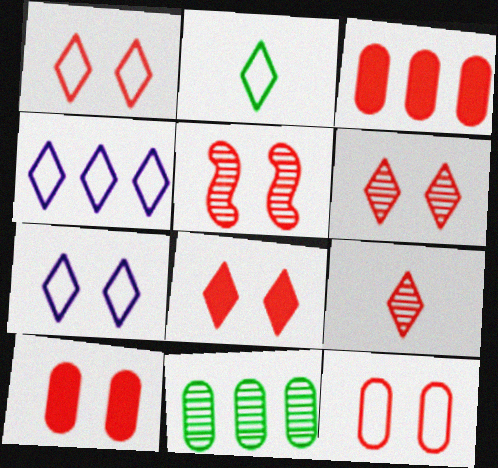[[1, 2, 4], 
[1, 5, 10], 
[1, 6, 8], 
[5, 8, 12]]